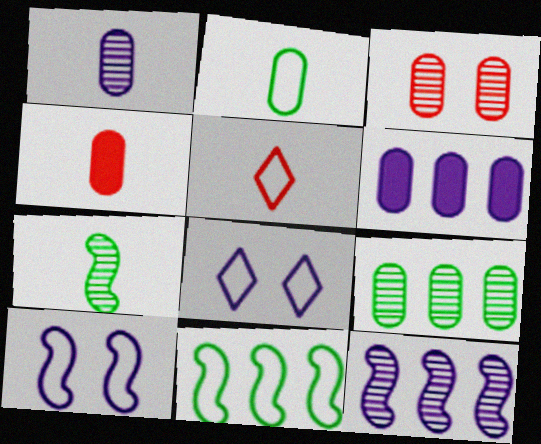[[1, 2, 4], 
[1, 3, 9], 
[2, 3, 6]]